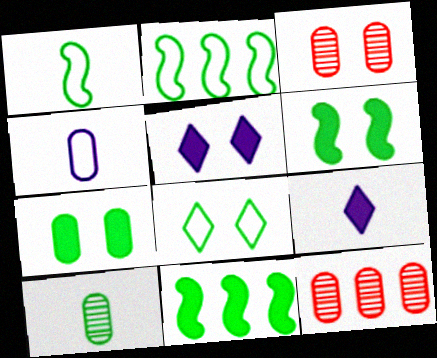[[1, 5, 12], 
[2, 3, 9], 
[4, 7, 12], 
[8, 10, 11]]